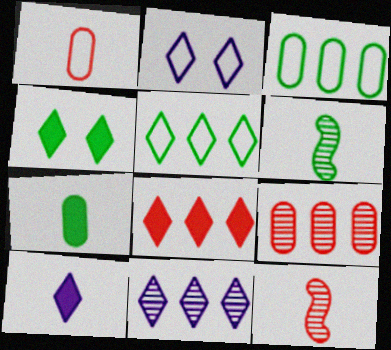[[1, 6, 10], 
[2, 10, 11], 
[3, 4, 6], 
[4, 8, 10], 
[5, 8, 11]]